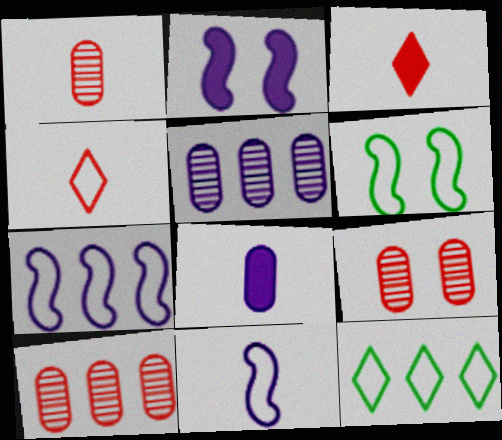[[1, 2, 12], 
[1, 9, 10], 
[3, 5, 6]]